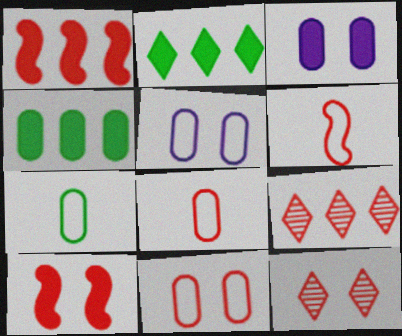[[1, 8, 12], 
[8, 9, 10], 
[10, 11, 12]]